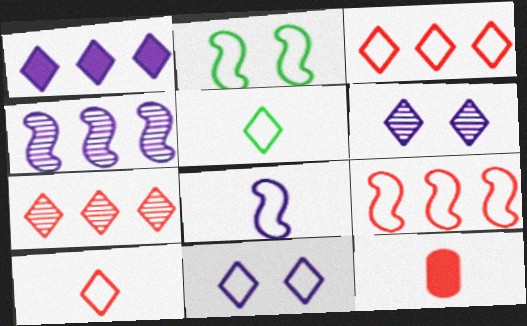[[2, 8, 9], 
[3, 5, 11]]